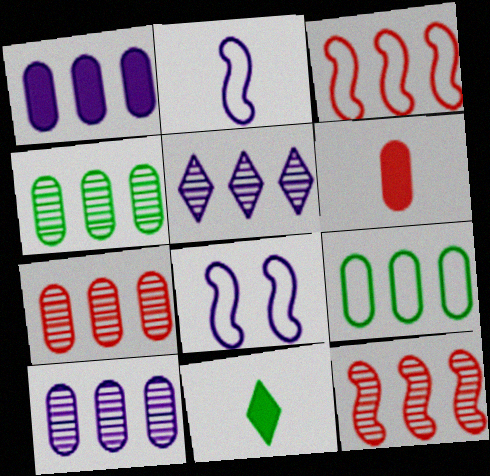[[1, 7, 9], 
[4, 5, 12], 
[4, 7, 10], 
[7, 8, 11]]